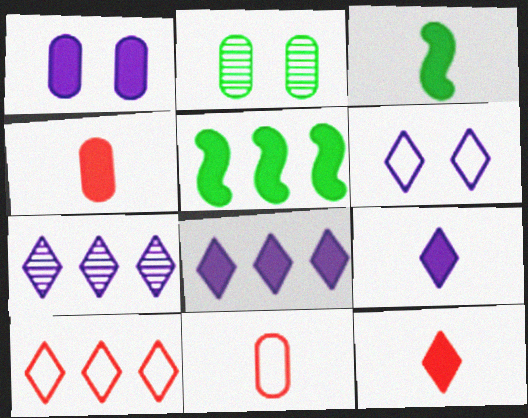[[1, 5, 12], 
[3, 4, 9], 
[6, 7, 9]]